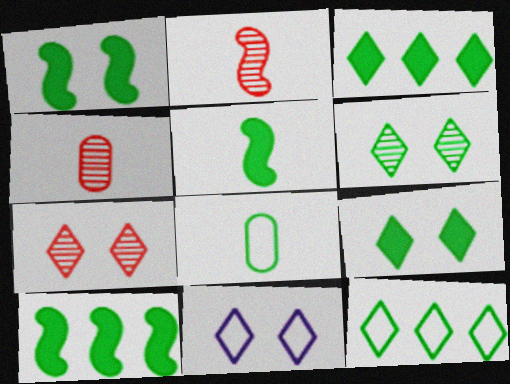[[1, 5, 10], 
[4, 10, 11], 
[6, 8, 10], 
[7, 9, 11]]